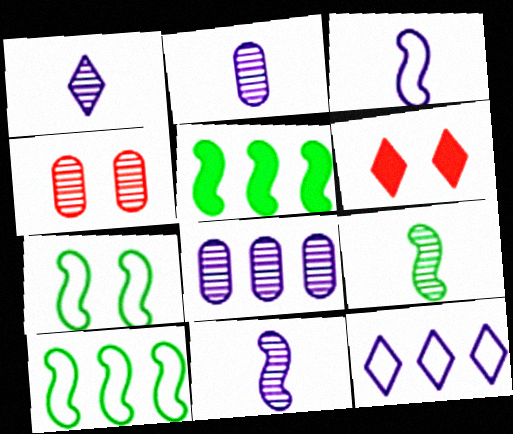[[1, 2, 11], 
[2, 6, 10], 
[5, 7, 9]]